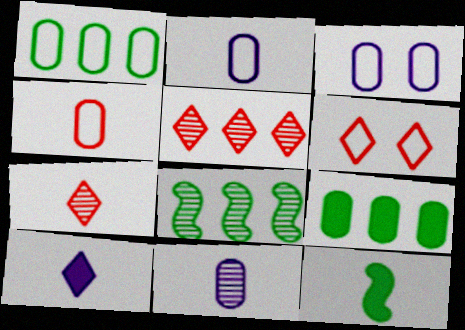[[1, 3, 4], 
[2, 7, 12], 
[3, 5, 12]]